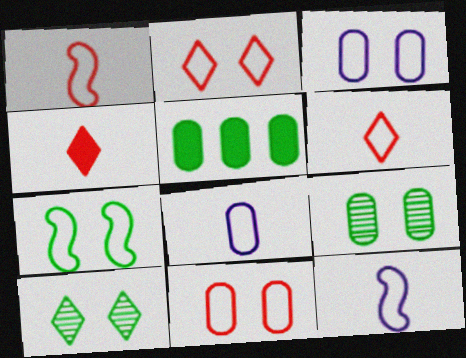[[2, 3, 7]]